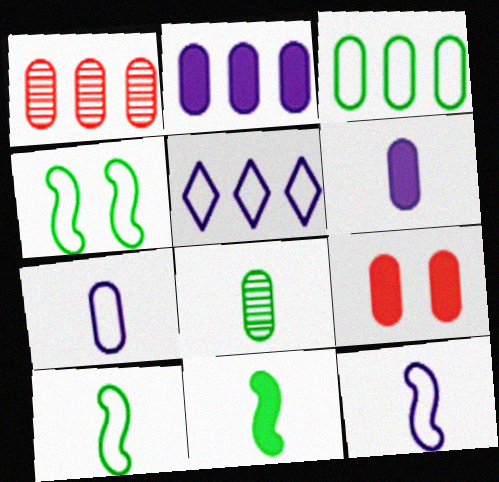[[1, 2, 3]]